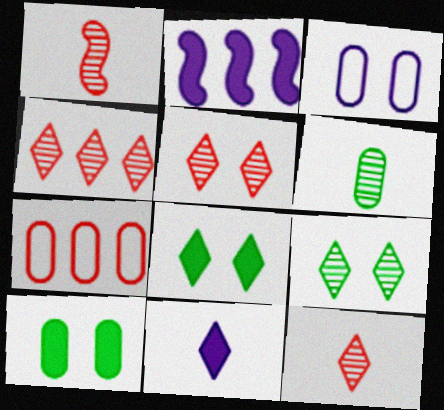[[4, 5, 12]]